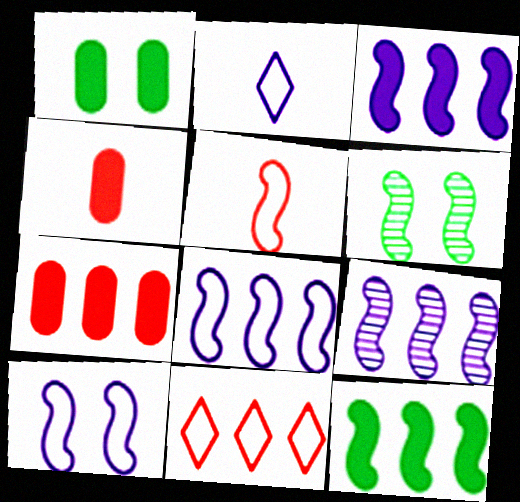[[2, 6, 7], 
[3, 5, 6], 
[3, 8, 9]]